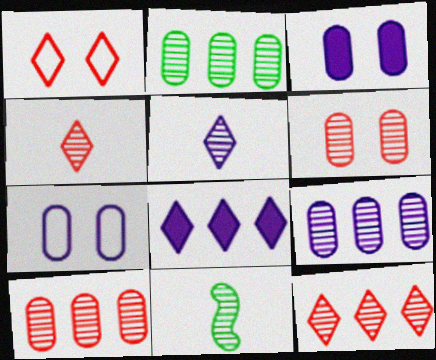[[2, 9, 10]]